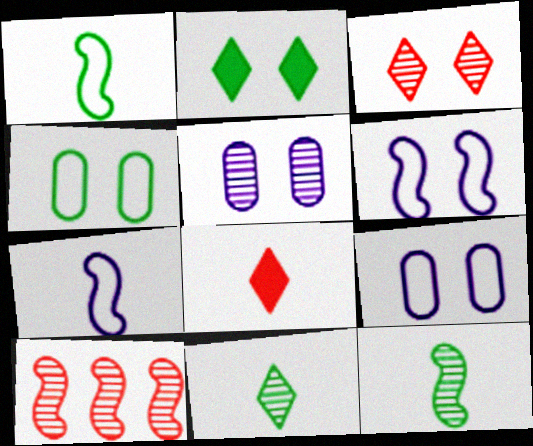[[5, 10, 11]]